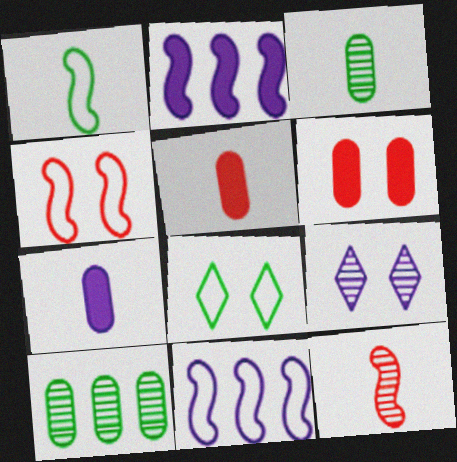[[1, 4, 11], 
[7, 9, 11], 
[9, 10, 12]]